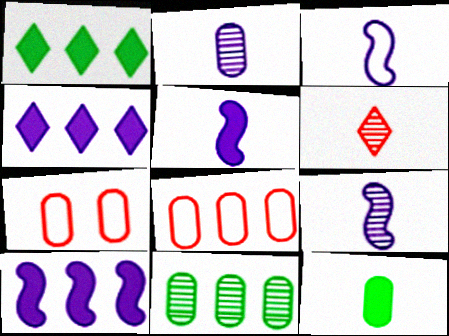[[1, 7, 9], 
[3, 5, 9], 
[3, 6, 12]]